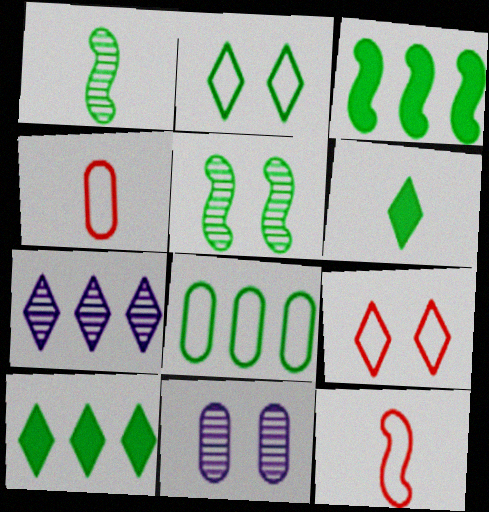[[5, 6, 8], 
[6, 7, 9], 
[10, 11, 12]]